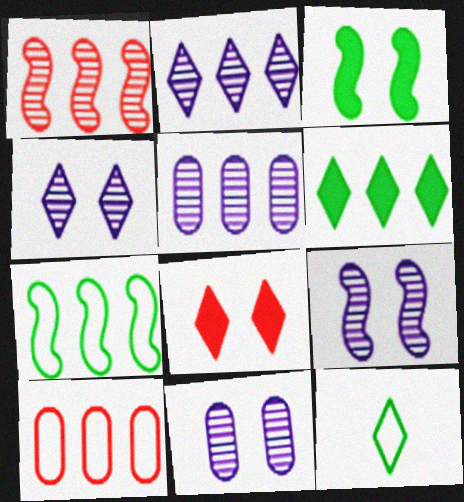[[2, 8, 12], 
[4, 9, 11]]